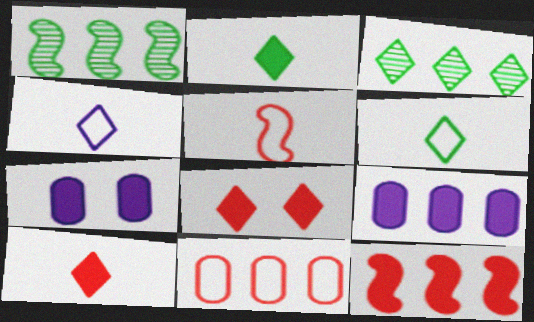[[2, 7, 12], 
[3, 4, 8], 
[3, 5, 7]]